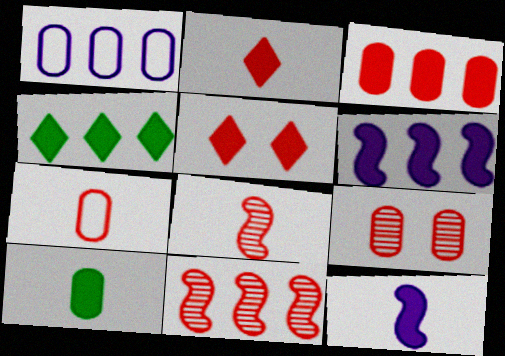[[1, 4, 11], 
[1, 9, 10], 
[2, 7, 8], 
[2, 10, 12], 
[3, 4, 6], 
[3, 7, 9], 
[5, 6, 10], 
[5, 7, 11]]